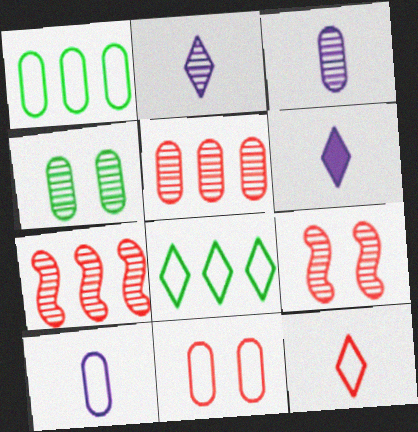[[1, 6, 9], 
[1, 10, 11], 
[2, 4, 7], 
[3, 4, 5]]